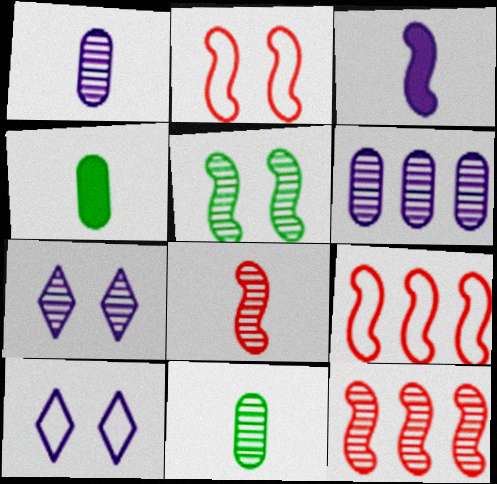[[3, 5, 9], 
[3, 6, 10], 
[4, 7, 9], 
[4, 10, 12], 
[7, 11, 12]]